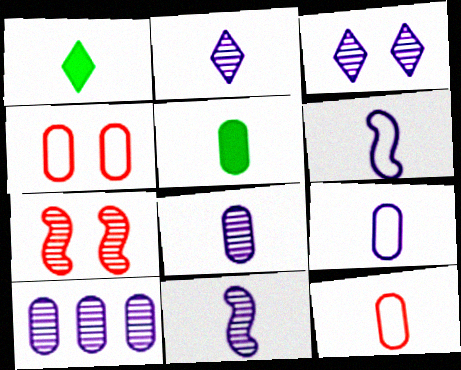[[1, 11, 12], 
[2, 8, 11], 
[3, 10, 11], 
[4, 5, 10], 
[5, 8, 12]]